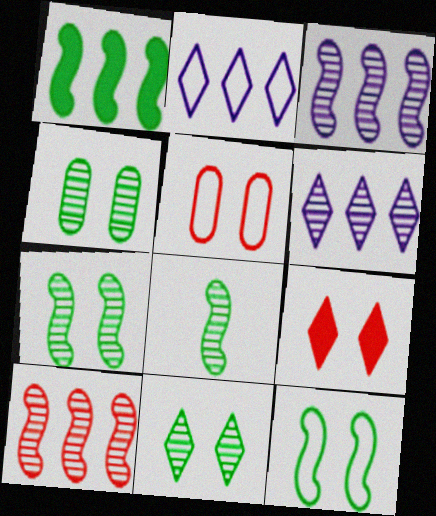[[1, 8, 12], 
[4, 7, 11]]